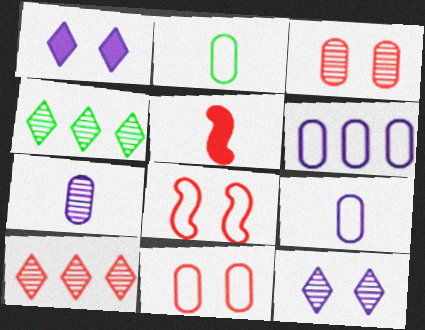[[2, 6, 11], 
[5, 10, 11]]